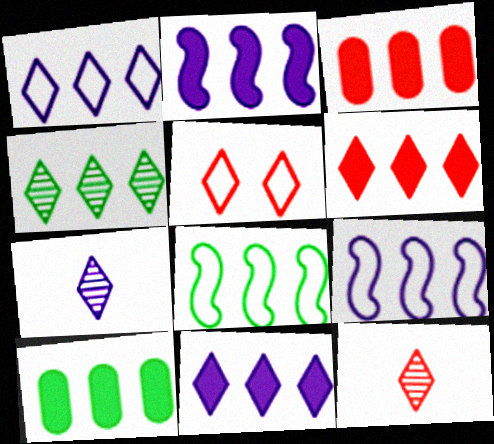[[1, 4, 6], 
[2, 6, 10], 
[3, 4, 9], 
[4, 8, 10], 
[5, 6, 12]]